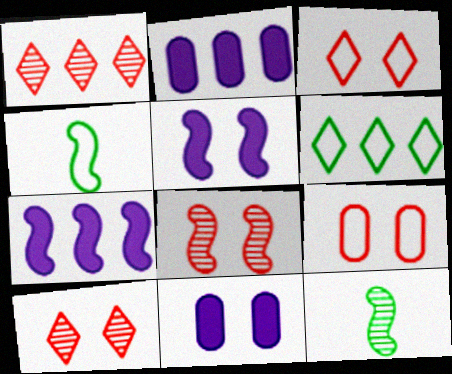[[1, 4, 11], 
[2, 3, 12], 
[2, 4, 10], 
[4, 7, 8]]